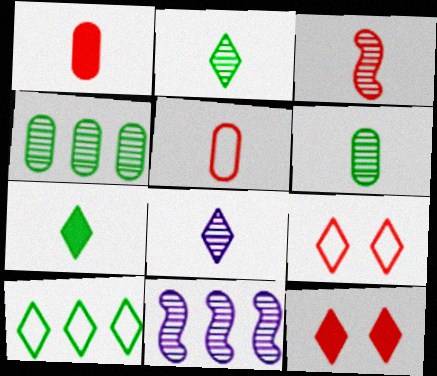[[3, 6, 8], 
[8, 10, 12]]